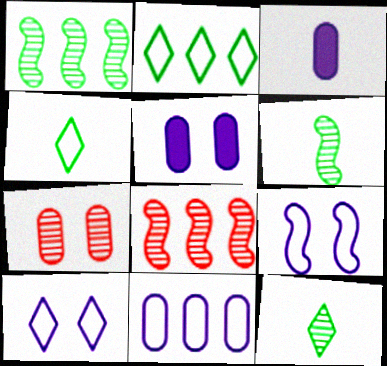[[4, 5, 8]]